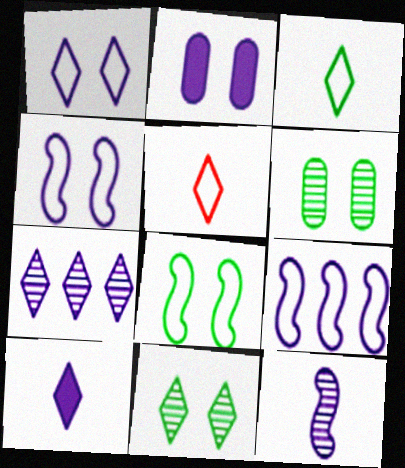[[1, 7, 10]]